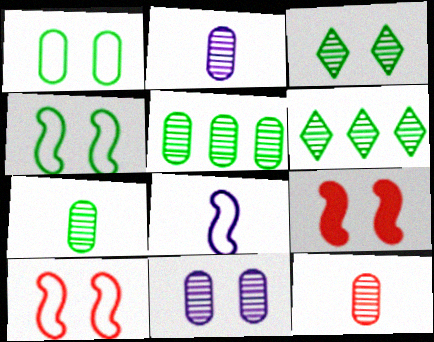[[2, 7, 12], 
[5, 11, 12]]